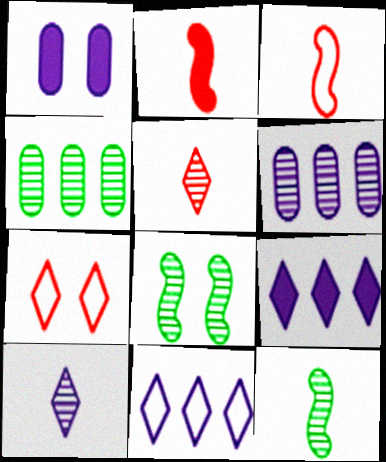[[1, 7, 8], 
[5, 6, 8]]